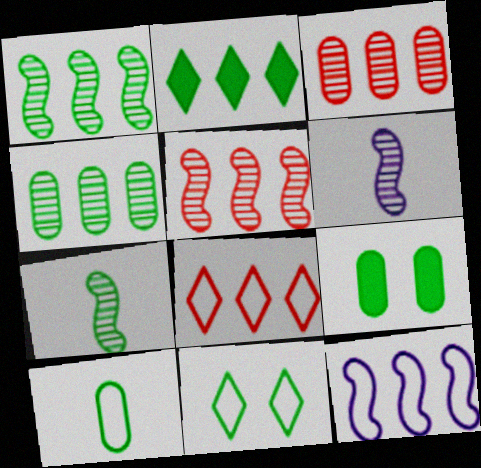[[2, 3, 12], 
[4, 9, 10], 
[6, 8, 9]]